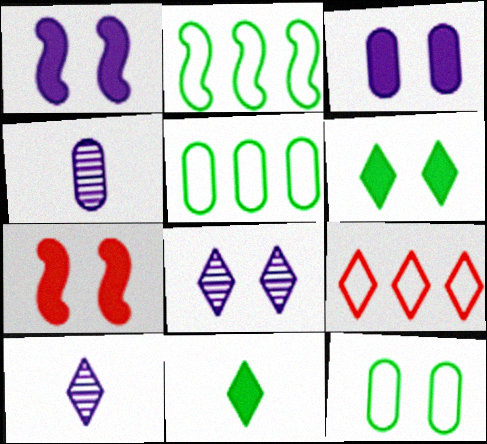[[3, 6, 7], 
[5, 7, 10], 
[6, 9, 10], 
[7, 8, 12], 
[8, 9, 11]]